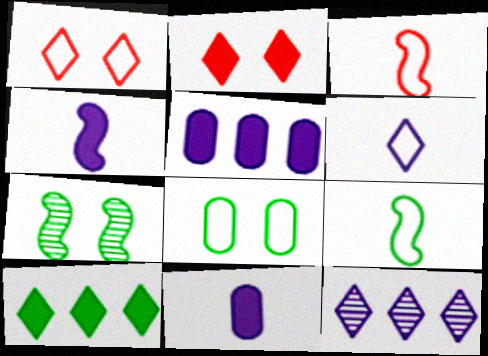[]